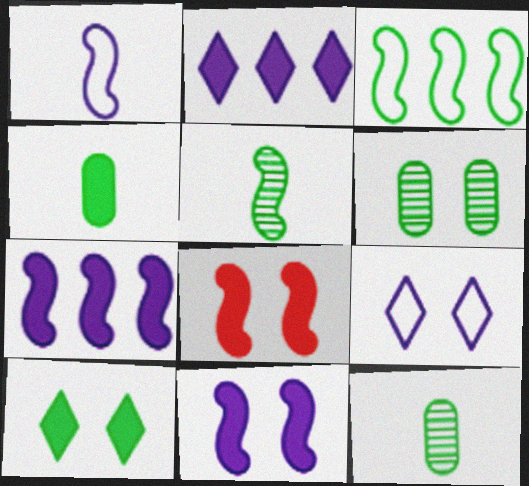[[2, 4, 8], 
[3, 10, 12], 
[6, 8, 9]]